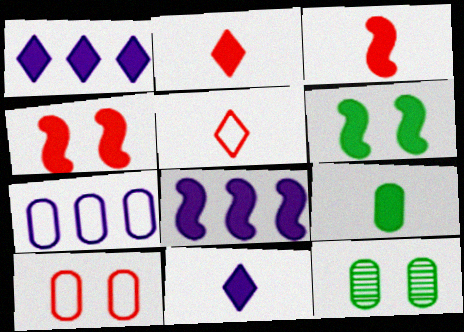[[1, 4, 9], 
[3, 6, 8], 
[3, 9, 11], 
[5, 8, 12]]